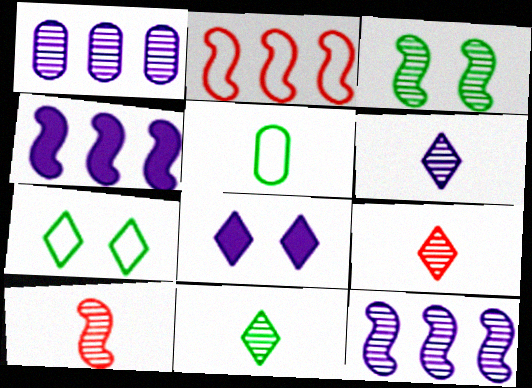[[1, 3, 9], 
[3, 10, 12], 
[6, 9, 11]]